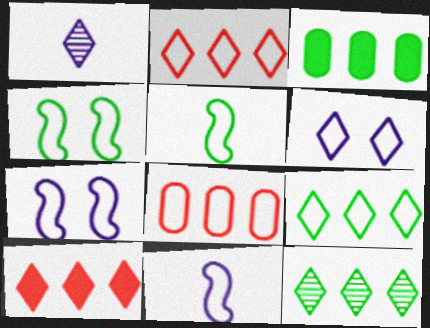[[5, 6, 8]]